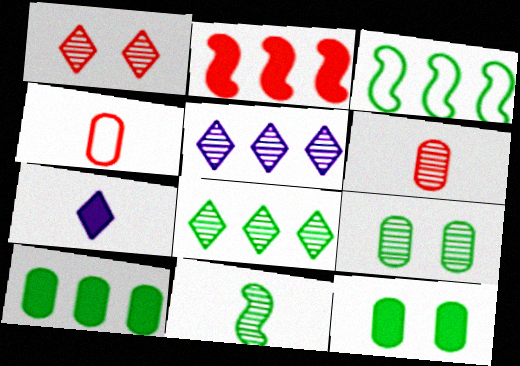[[1, 2, 4], 
[2, 7, 12], 
[3, 8, 10], 
[4, 7, 11], 
[8, 9, 11]]